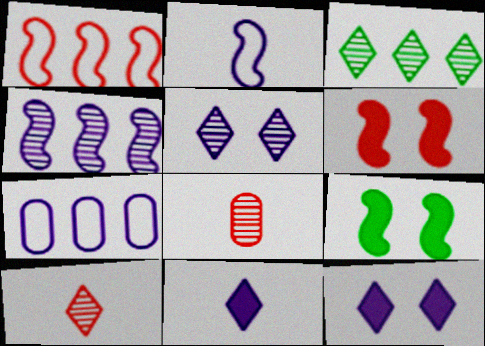[[3, 5, 10], 
[7, 9, 10]]